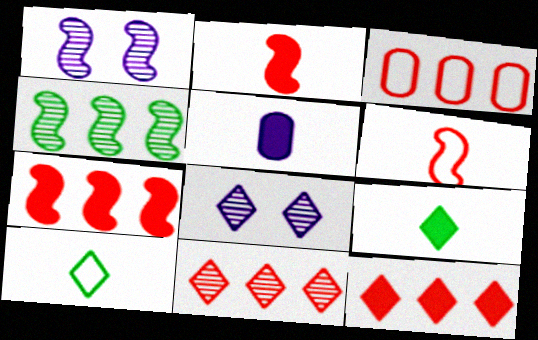[[1, 3, 9], 
[2, 5, 9], 
[3, 7, 11], 
[8, 10, 12]]